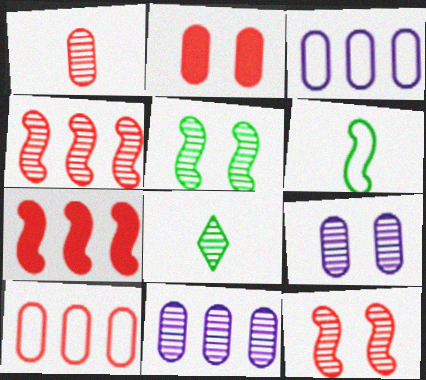[[1, 2, 10], 
[4, 8, 9], 
[8, 11, 12]]